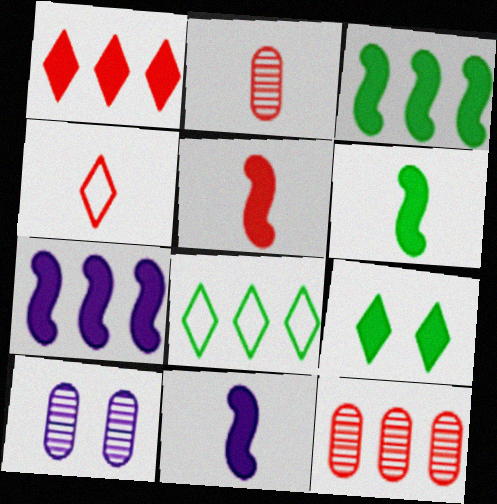[[2, 4, 5], 
[3, 4, 10], 
[5, 6, 11], 
[5, 8, 10], 
[7, 8, 12]]